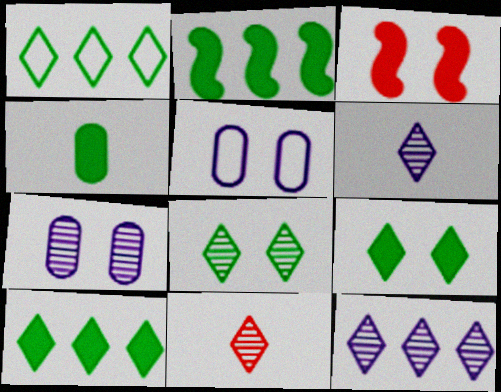[[2, 4, 9], 
[2, 5, 11], 
[3, 5, 8], 
[8, 11, 12]]